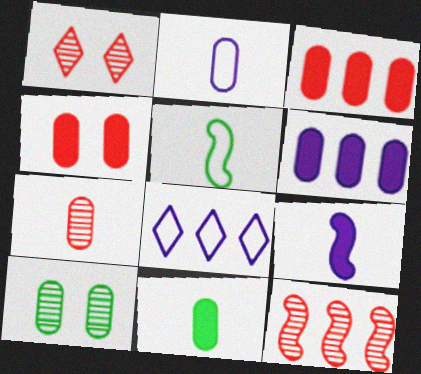[[1, 5, 6], 
[1, 7, 12], 
[2, 3, 10], 
[2, 7, 11], 
[4, 6, 11]]